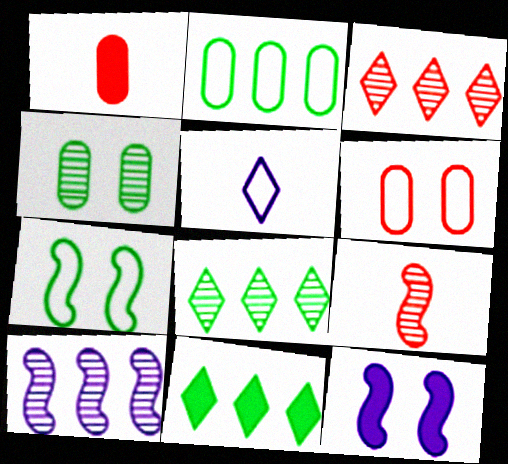[[1, 11, 12]]